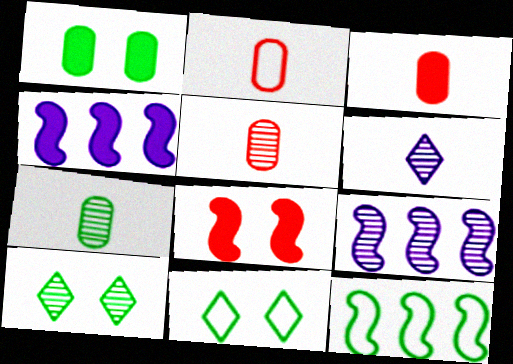[[2, 3, 5], 
[2, 4, 10], 
[3, 9, 11], 
[4, 5, 11], 
[5, 9, 10]]